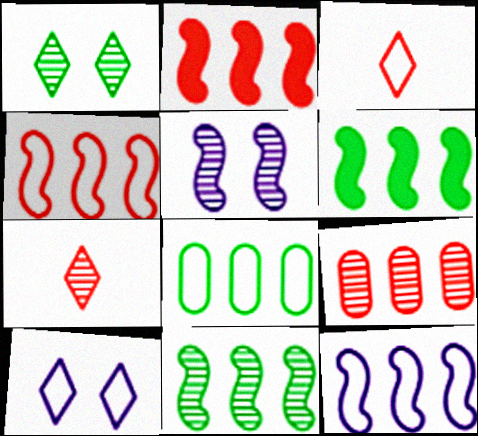[[2, 11, 12]]